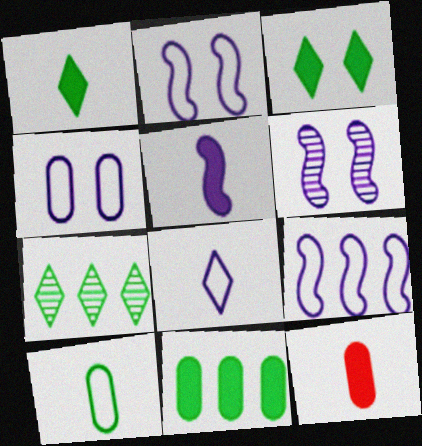[[1, 5, 12], 
[2, 7, 12], 
[4, 8, 9], 
[5, 6, 9]]